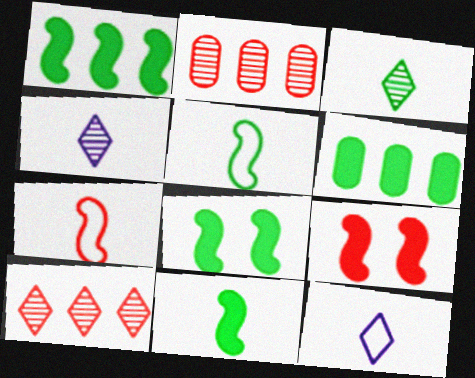[[1, 8, 11], 
[2, 8, 12]]